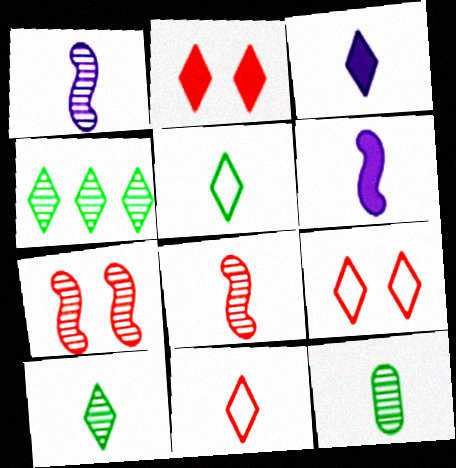[[3, 4, 9], 
[3, 10, 11], 
[6, 11, 12]]